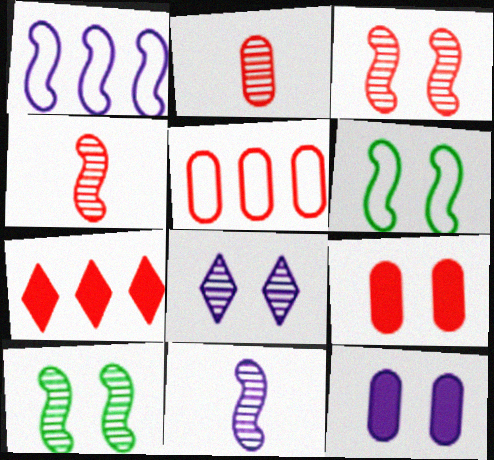[[2, 5, 9], 
[6, 8, 9]]